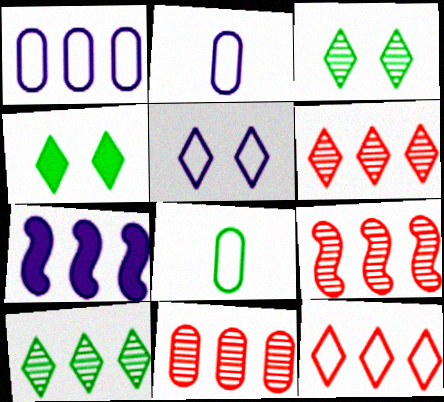[[2, 4, 9], 
[6, 9, 11]]